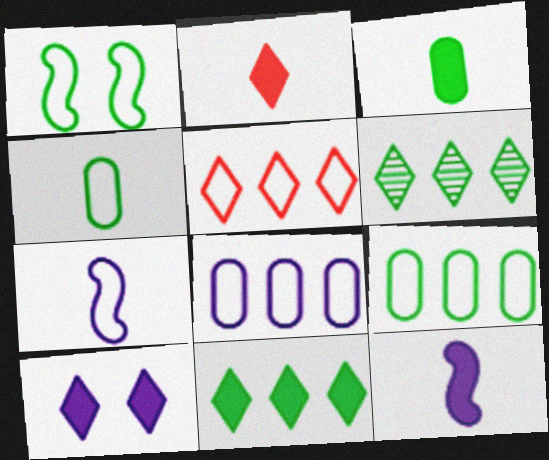[[1, 3, 6], 
[2, 3, 12], 
[2, 10, 11]]